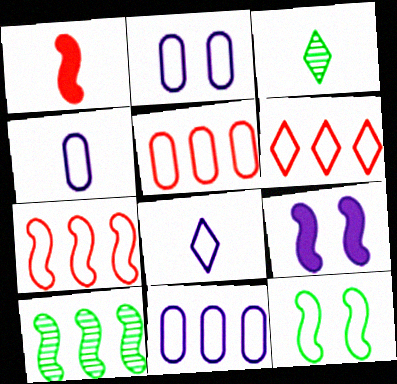[[1, 3, 4], 
[2, 4, 11], 
[3, 5, 9], 
[4, 6, 12], 
[5, 6, 7], 
[5, 8, 12]]